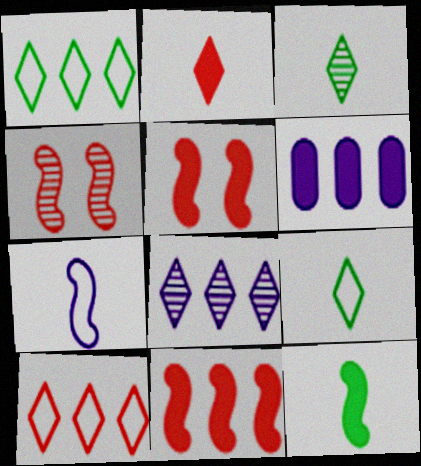[[4, 6, 9]]